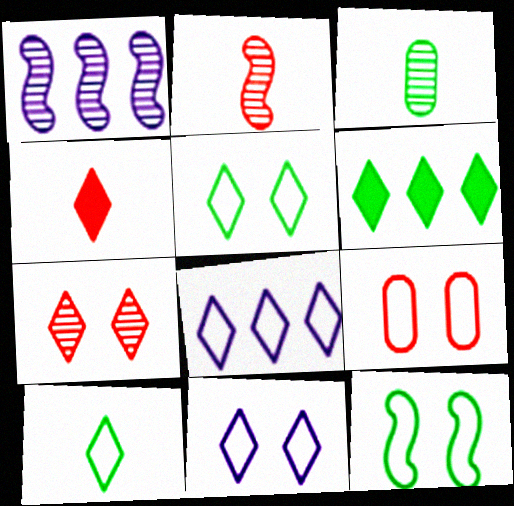[[1, 3, 7], 
[3, 6, 12], 
[9, 11, 12]]